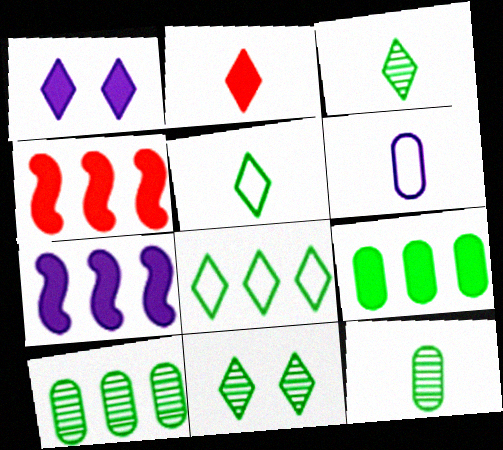[[4, 6, 11]]